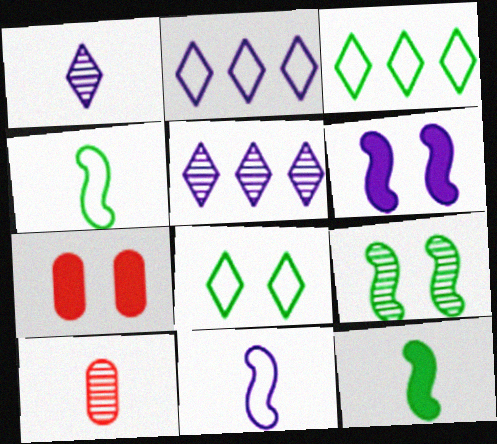[[3, 6, 10], 
[4, 5, 7], 
[5, 9, 10]]